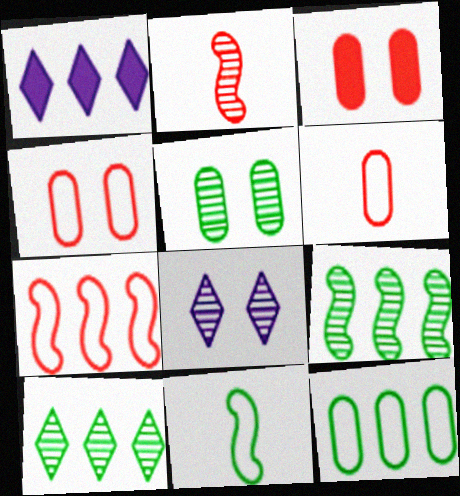[]